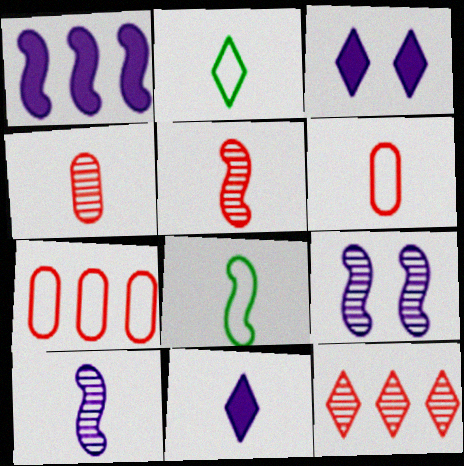[[2, 3, 12], 
[4, 8, 11]]